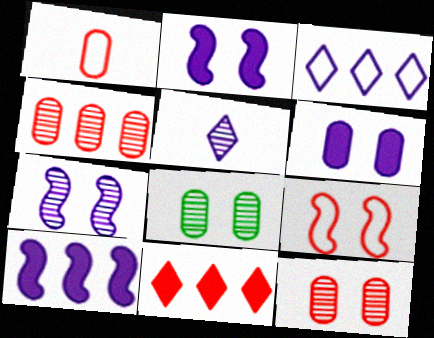[]